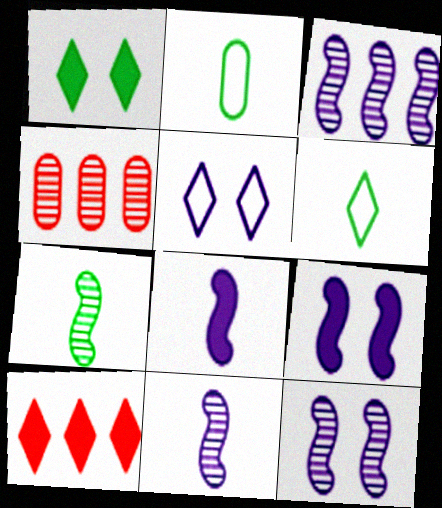[[2, 10, 12], 
[3, 11, 12], 
[4, 6, 9]]